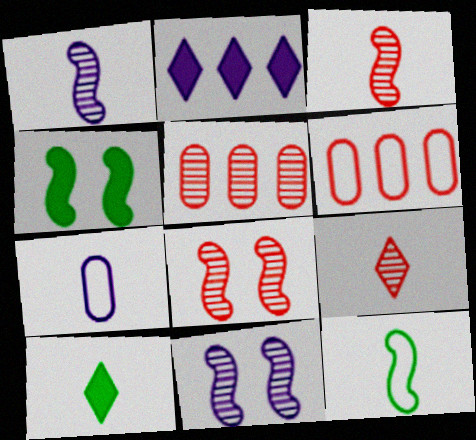[[2, 7, 11], 
[3, 7, 10], 
[5, 8, 9], 
[6, 10, 11]]